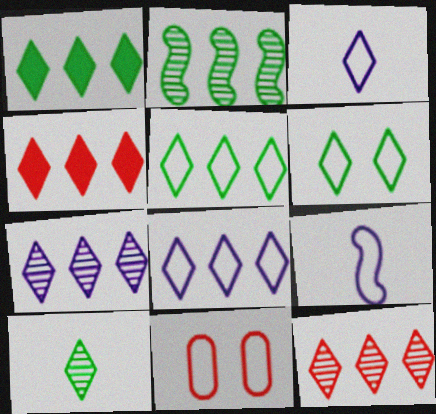[[1, 6, 10], 
[1, 8, 12], 
[4, 5, 7], 
[5, 9, 11]]